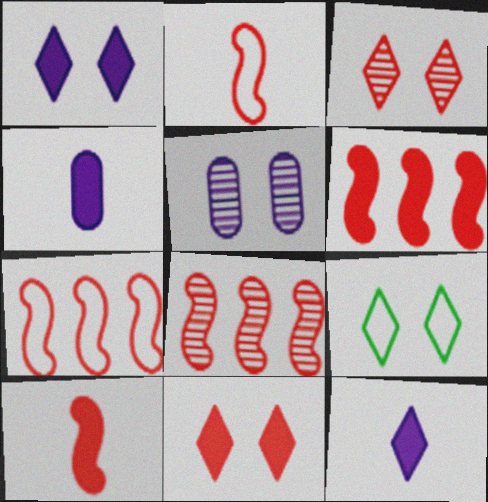[[1, 3, 9], 
[4, 8, 9], 
[6, 7, 8]]